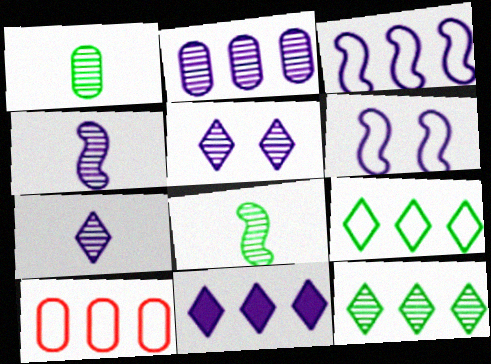[[2, 3, 11], 
[2, 4, 5], 
[3, 9, 10]]